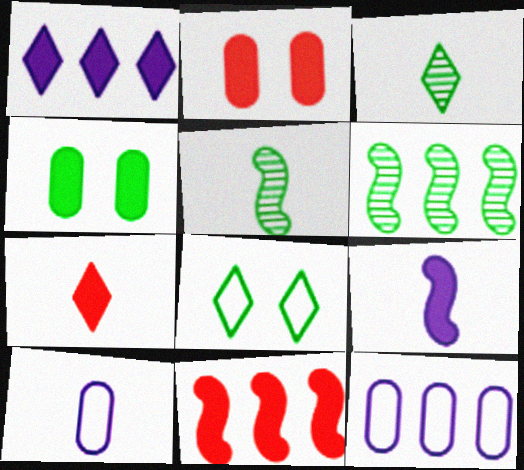[[2, 7, 11], 
[5, 7, 10]]